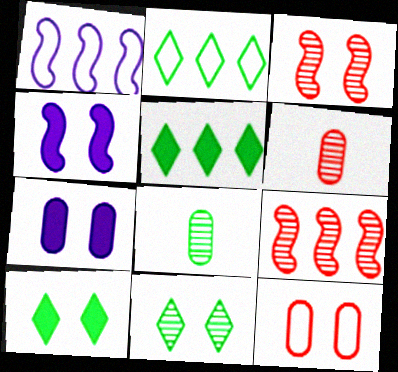[[1, 6, 10], 
[2, 4, 6], 
[4, 11, 12]]